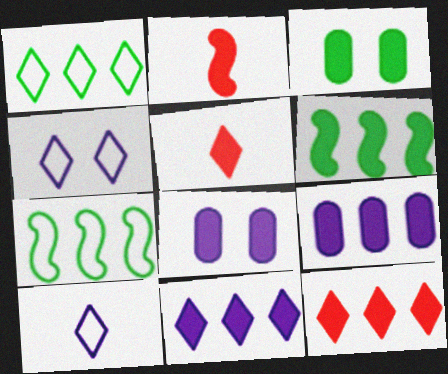[[2, 3, 11], 
[5, 6, 8], 
[6, 9, 12]]